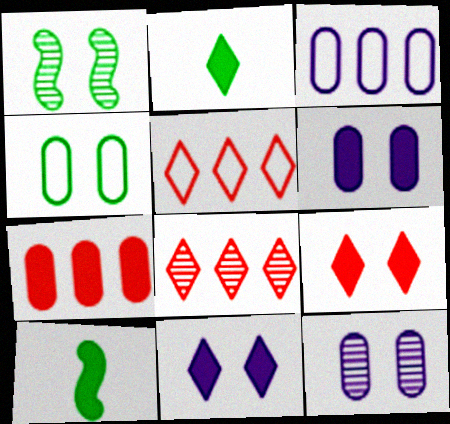[[5, 10, 12], 
[7, 10, 11]]